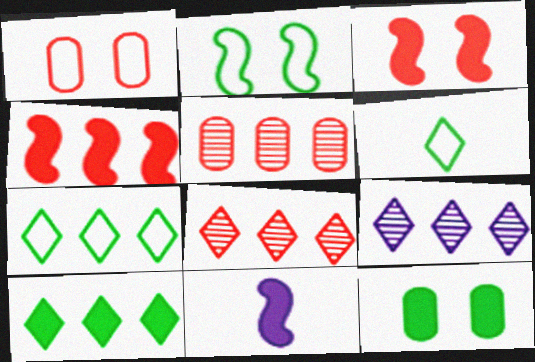[]